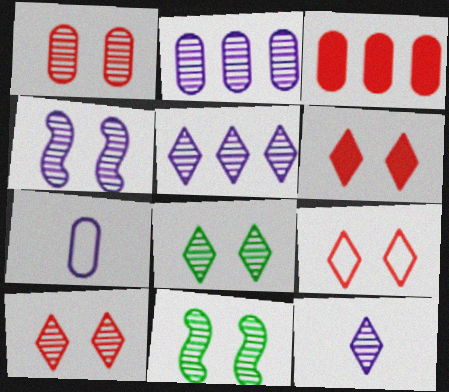[[1, 4, 8], 
[2, 4, 12], 
[6, 9, 10]]